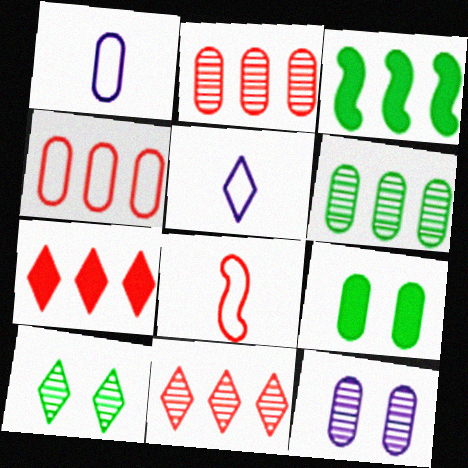[[1, 2, 9], 
[5, 7, 10]]